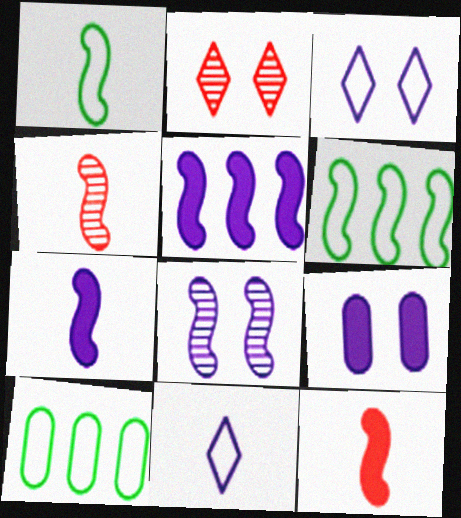[[1, 4, 7], 
[2, 7, 10], 
[3, 8, 9], 
[6, 8, 12]]